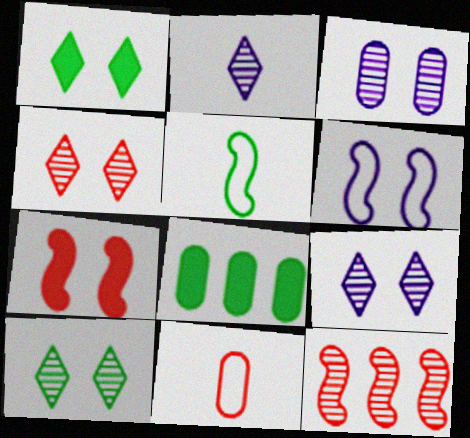[[3, 8, 11], 
[4, 9, 10], 
[5, 8, 10]]